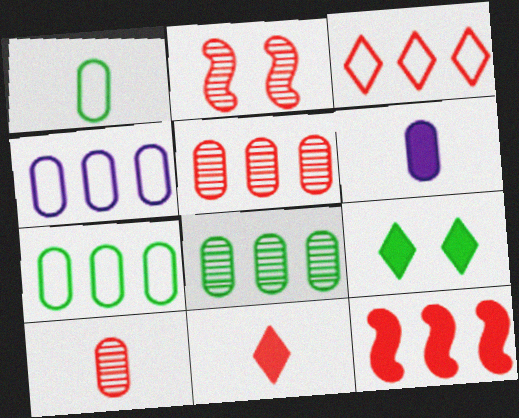[[1, 6, 10], 
[3, 5, 12], 
[6, 9, 12]]